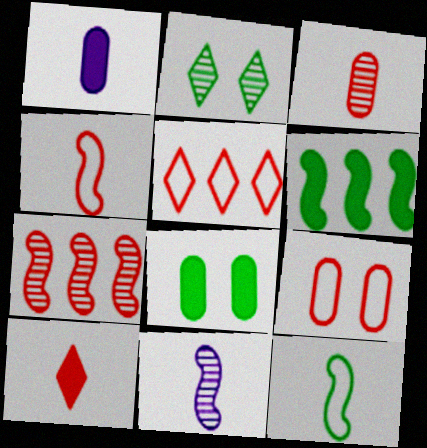[[3, 4, 10], 
[4, 5, 9], 
[5, 8, 11], 
[7, 9, 10]]